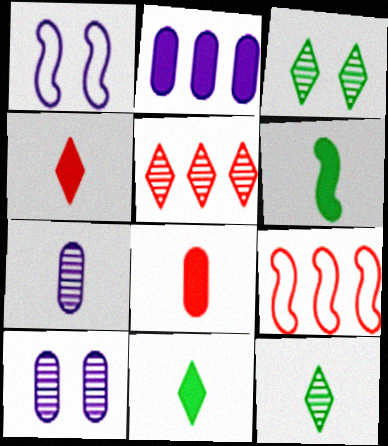[[9, 10, 11]]